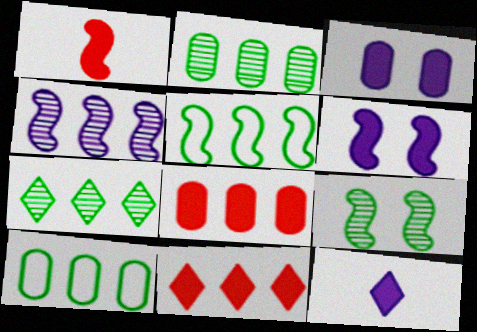[[4, 10, 11]]